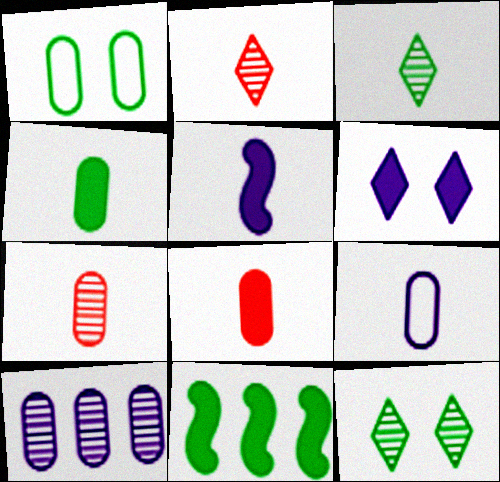[[1, 3, 11], 
[1, 8, 10], 
[4, 7, 9], 
[6, 8, 11]]